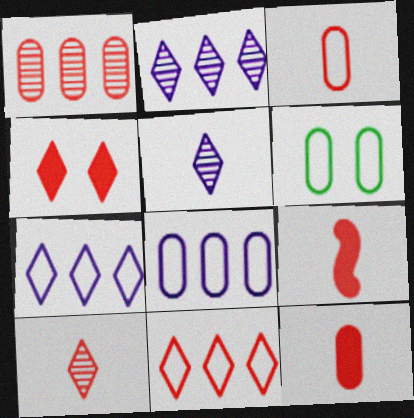[[2, 6, 9], 
[3, 6, 8], 
[3, 9, 10], 
[4, 10, 11]]